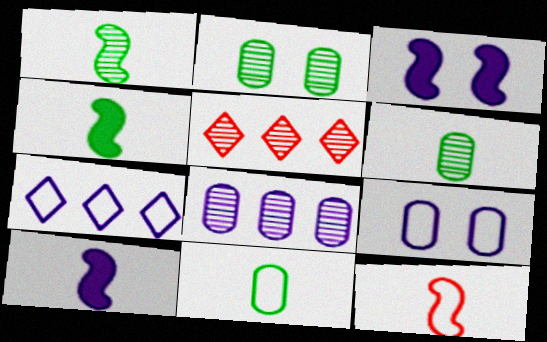[[1, 10, 12], 
[3, 5, 11], 
[4, 5, 9]]